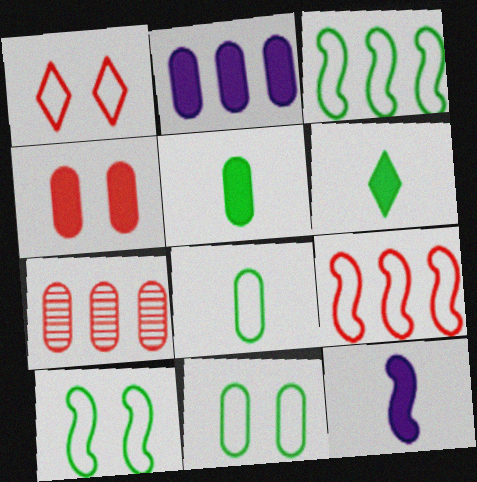[[2, 4, 5]]